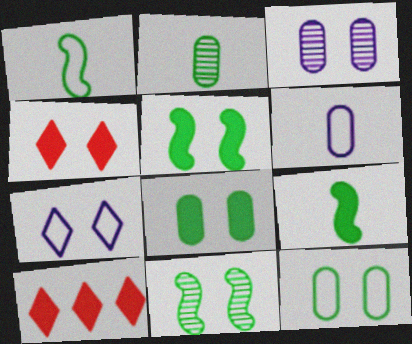[[1, 3, 10], 
[6, 10, 11]]